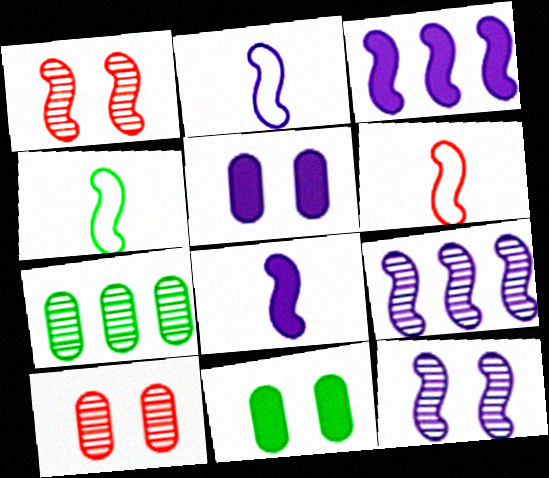[[1, 3, 4], 
[2, 3, 12], 
[2, 4, 6]]